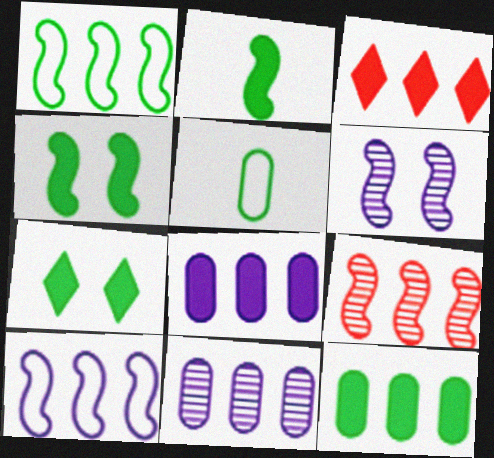[[1, 3, 11], 
[2, 7, 12], 
[3, 5, 6]]